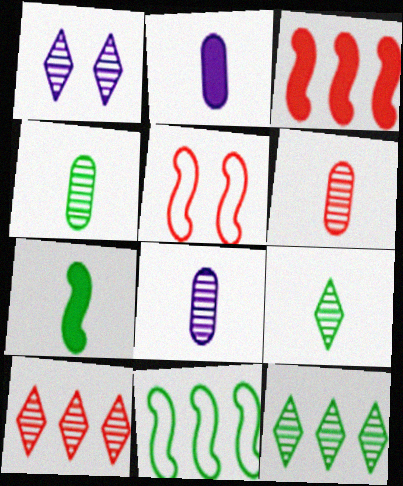[[1, 9, 10], 
[2, 5, 12], 
[4, 6, 8]]